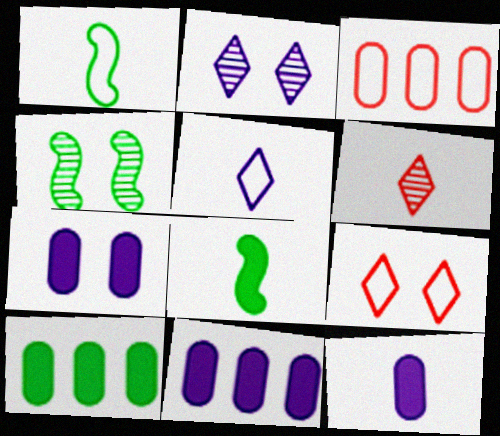[[1, 6, 12], 
[2, 3, 8], 
[4, 7, 9], 
[7, 11, 12]]